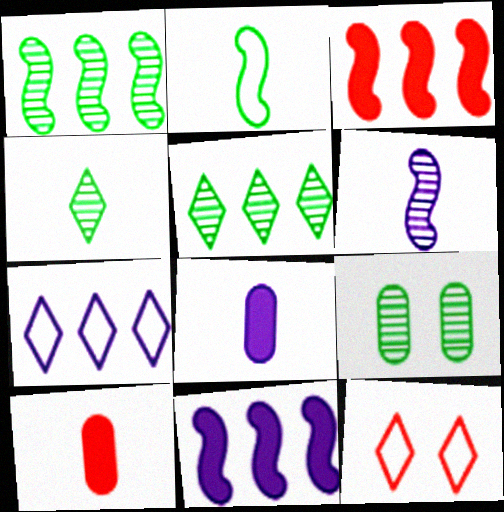[[1, 4, 9], 
[1, 8, 12]]